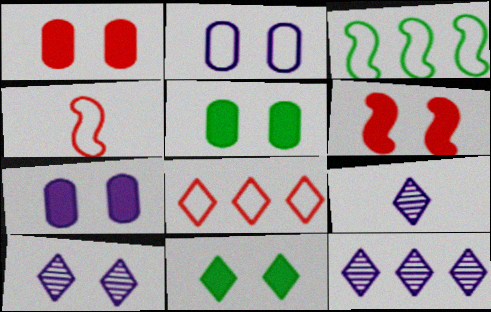[[1, 3, 9], 
[1, 5, 7], 
[4, 5, 12], 
[6, 7, 11], 
[8, 9, 11], 
[9, 10, 12]]